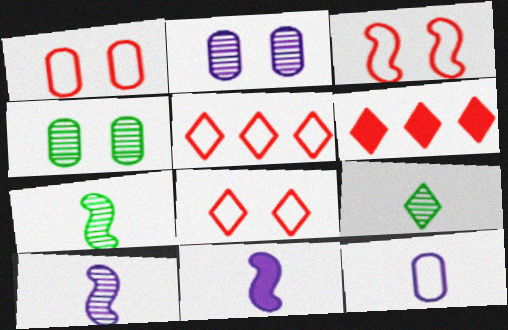[[1, 3, 8], 
[4, 5, 11]]